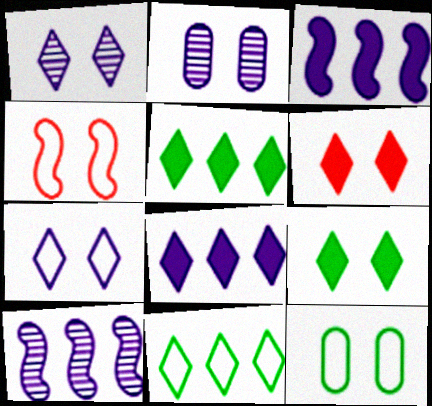[[2, 4, 9], 
[4, 7, 12]]